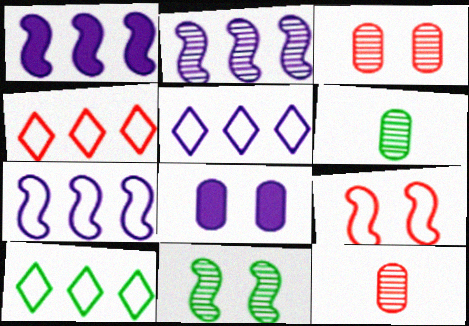[[1, 2, 7], 
[4, 5, 10]]